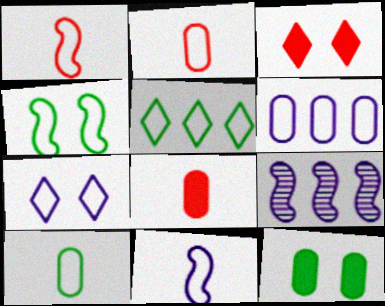[[3, 9, 10], 
[4, 5, 10], 
[6, 7, 11]]